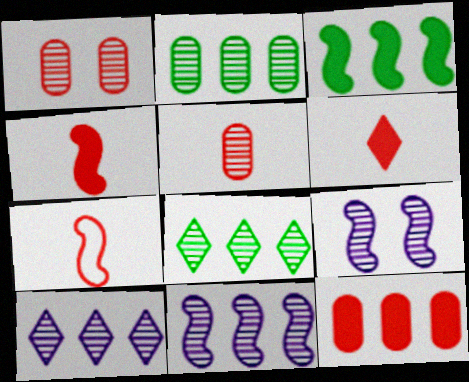[[3, 7, 9], 
[5, 6, 7], 
[5, 8, 9]]